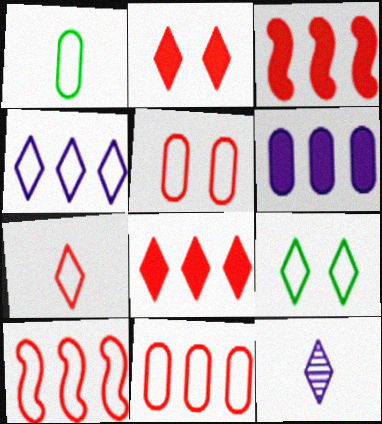[[4, 7, 9], 
[5, 7, 10], 
[8, 9, 12]]